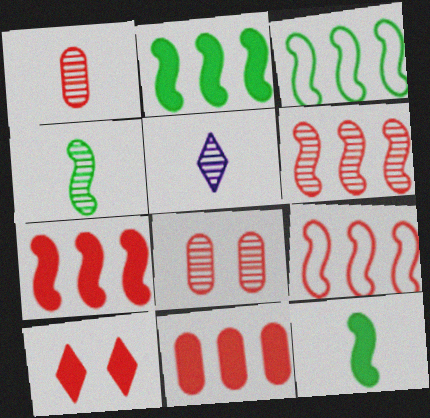[[1, 4, 5], 
[1, 9, 10], 
[6, 7, 9]]